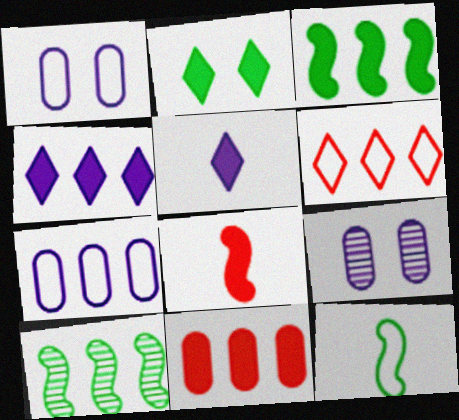[[1, 6, 12], 
[3, 4, 11]]